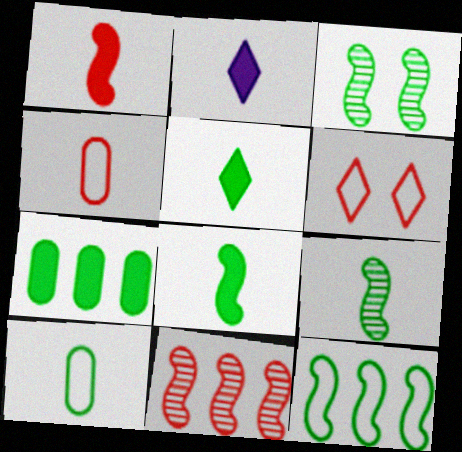[[2, 4, 9], 
[3, 8, 12], 
[5, 9, 10]]